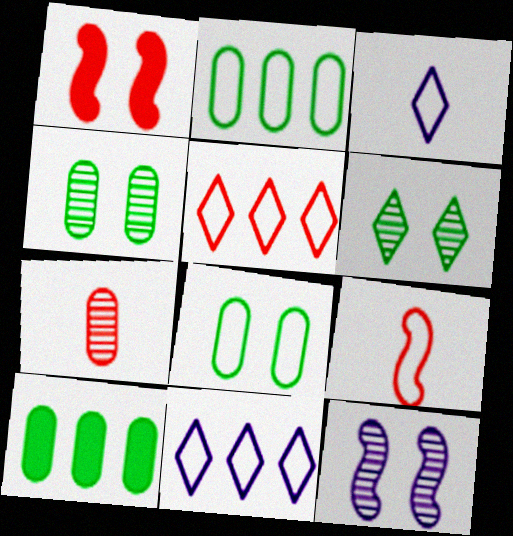[[1, 5, 7], 
[8, 9, 11]]